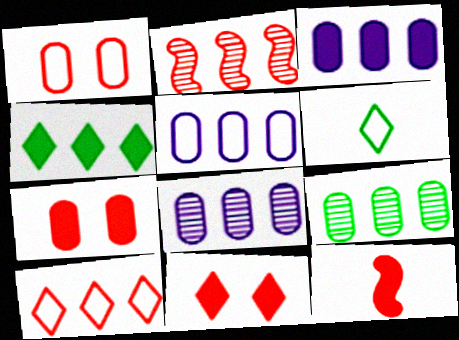[[2, 4, 5], 
[3, 5, 8]]